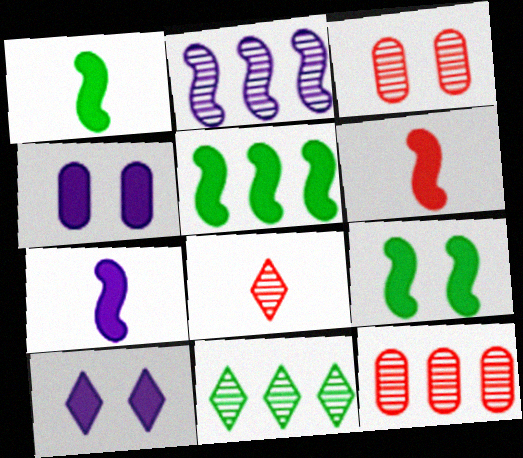[[1, 5, 9], 
[1, 6, 7], 
[2, 11, 12]]